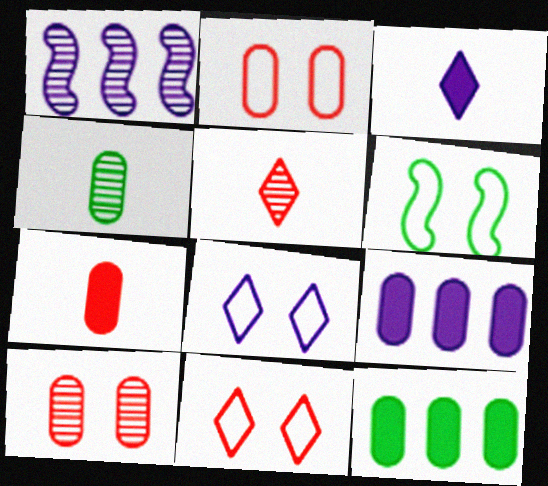[[2, 4, 9], 
[2, 6, 8], 
[5, 6, 9]]